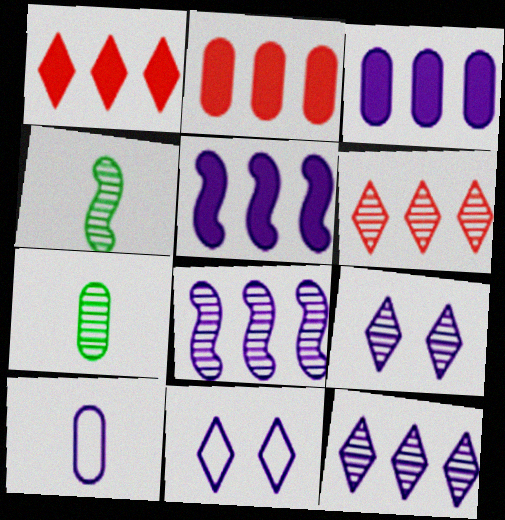[[2, 4, 11], 
[5, 9, 10]]